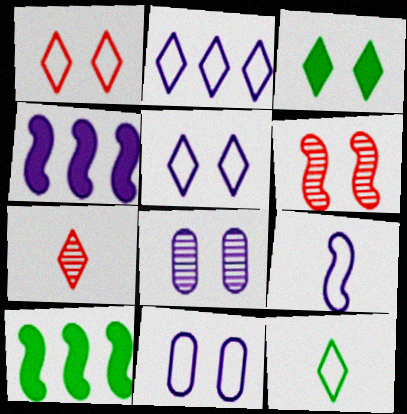[[1, 2, 12], 
[2, 3, 7], 
[2, 9, 11], 
[3, 6, 11], 
[6, 9, 10], 
[7, 10, 11]]